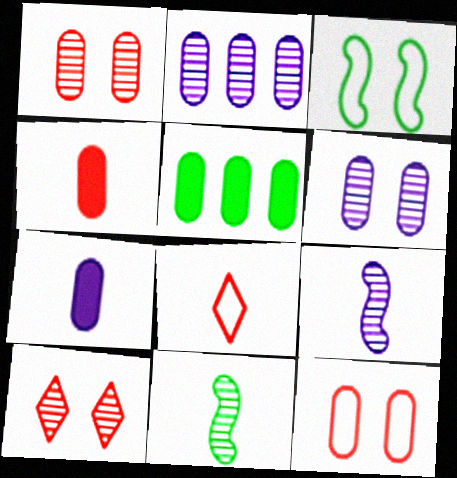[[2, 10, 11], 
[7, 8, 11]]